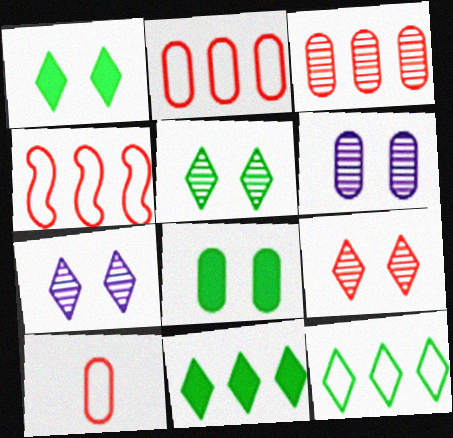[[5, 7, 9]]